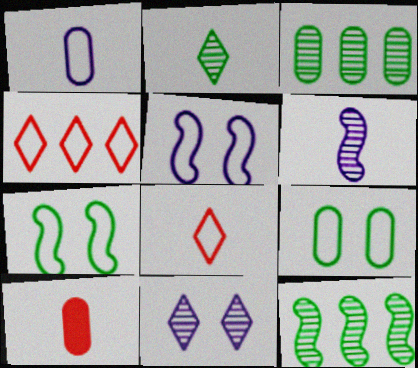[[1, 4, 7]]